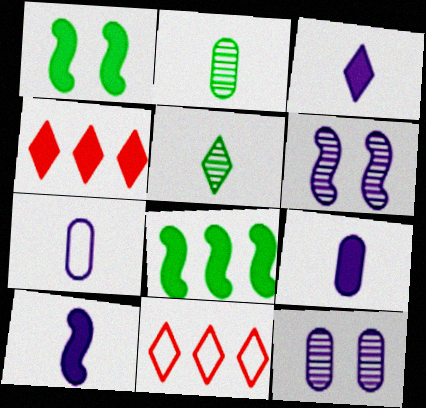[[1, 4, 9], 
[3, 9, 10]]